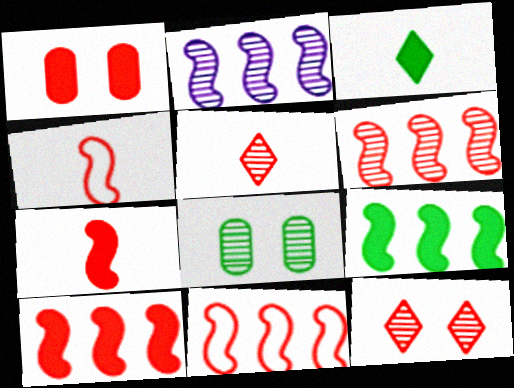[[1, 5, 11], 
[2, 5, 8], 
[2, 9, 11], 
[6, 10, 11]]